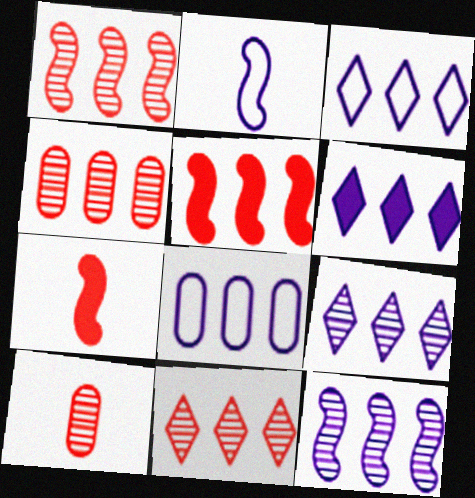[[1, 4, 11], 
[3, 6, 9], 
[6, 8, 12]]